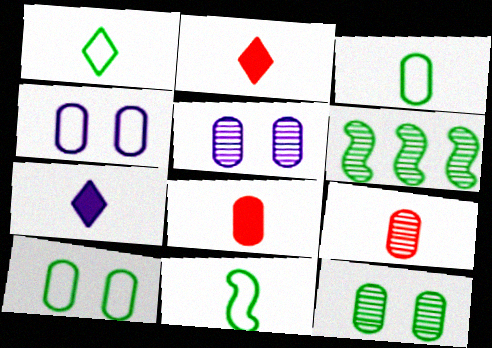[[1, 3, 11], 
[2, 4, 6], 
[7, 9, 11]]